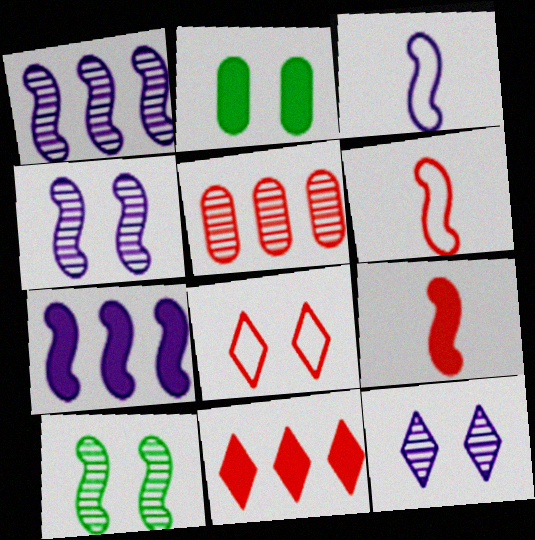[[2, 4, 8], 
[3, 4, 7], 
[5, 8, 9], 
[6, 7, 10]]